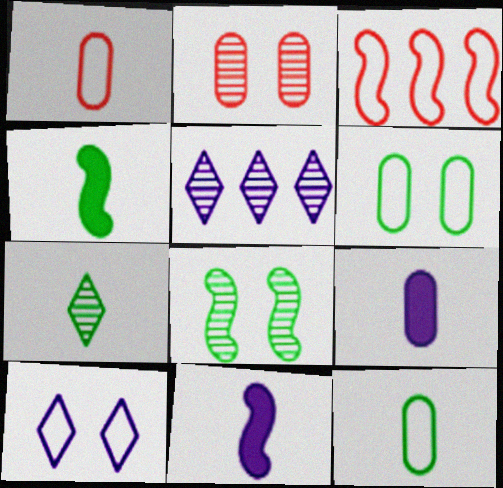[[1, 7, 11], 
[3, 8, 11], 
[3, 10, 12], 
[4, 7, 12]]